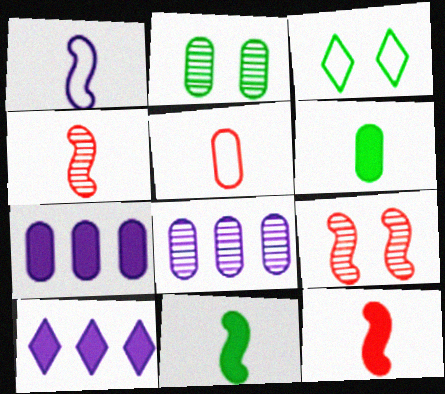[[1, 4, 11], 
[2, 5, 7], 
[3, 4, 7], 
[3, 8, 12]]